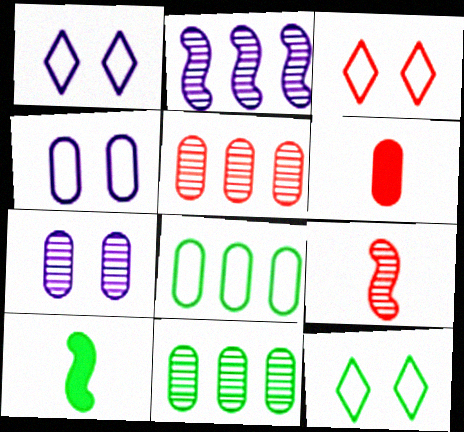[[1, 3, 12], 
[1, 5, 10], 
[2, 6, 12], 
[4, 6, 11], 
[6, 7, 8], 
[10, 11, 12]]